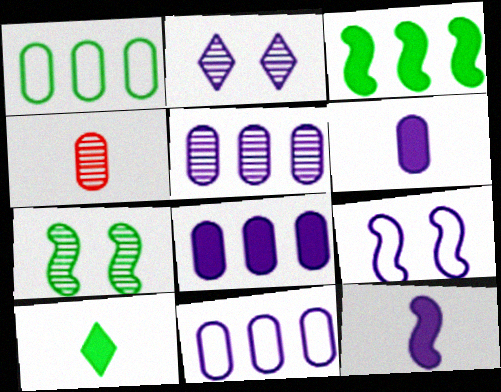[[1, 7, 10], 
[2, 11, 12], 
[5, 8, 11]]